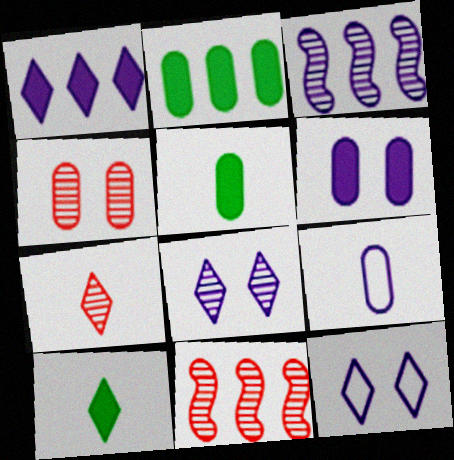[[2, 4, 9], 
[4, 7, 11], 
[5, 11, 12]]